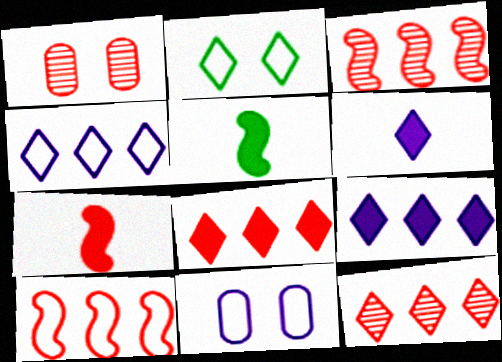[[1, 4, 5], 
[2, 6, 12], 
[5, 11, 12]]